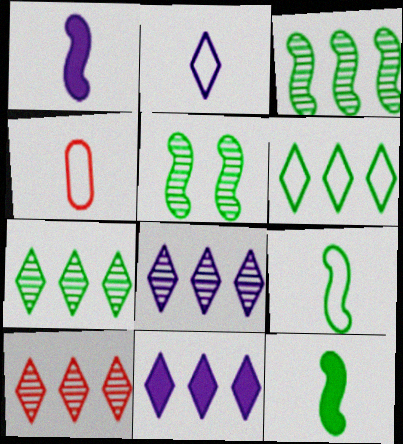[[2, 4, 9], 
[4, 5, 11], 
[6, 10, 11], 
[7, 8, 10]]